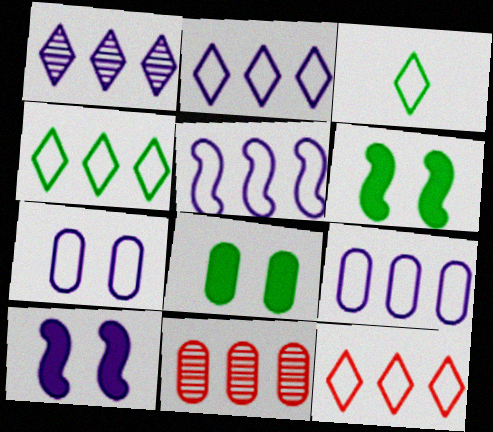[[2, 4, 12], 
[2, 5, 9], 
[3, 10, 11]]